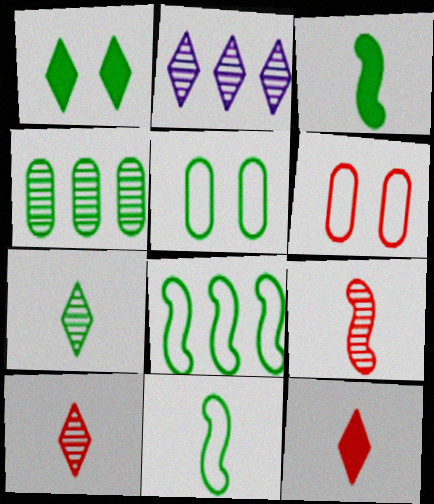[[1, 4, 11], 
[2, 3, 6]]